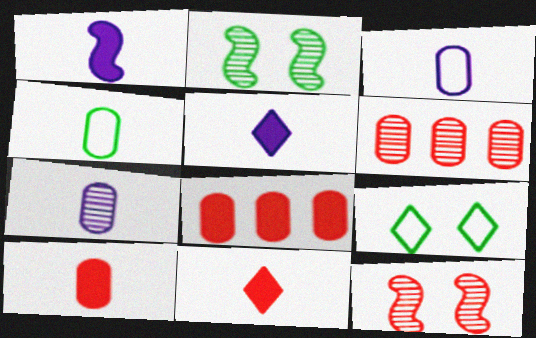[[1, 6, 9], 
[4, 7, 10]]